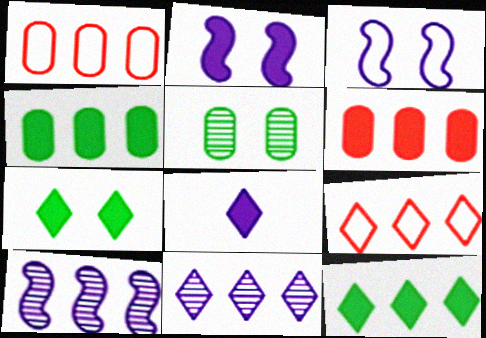[[1, 10, 12], 
[4, 9, 10], 
[9, 11, 12]]